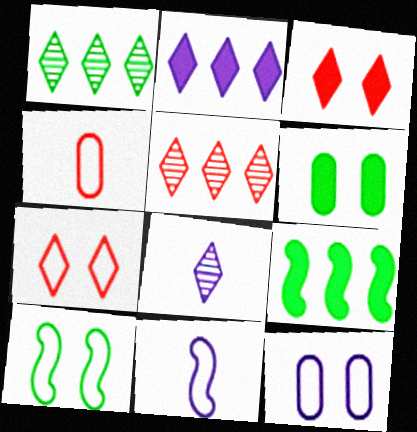[[5, 6, 11], 
[7, 10, 12]]